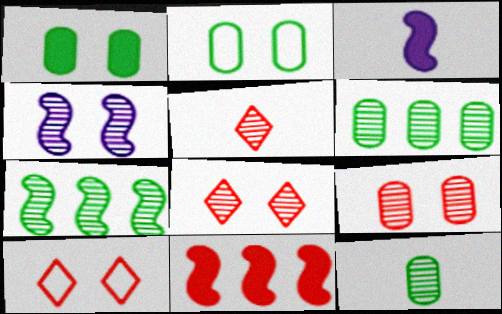[[1, 4, 10], 
[3, 6, 10], 
[4, 5, 6]]